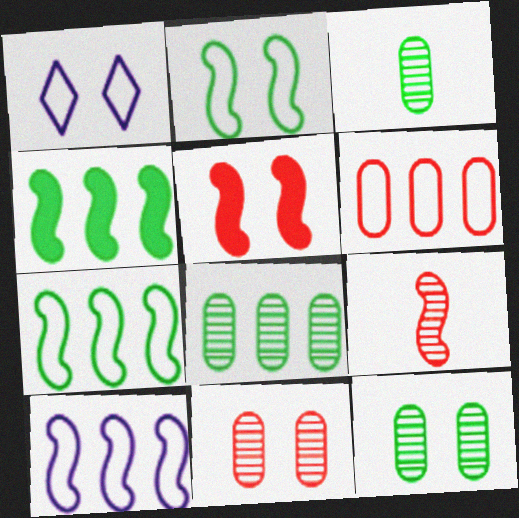[[1, 5, 12], 
[3, 8, 12]]